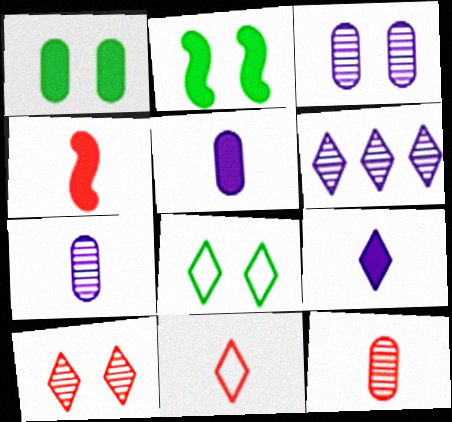[[4, 11, 12]]